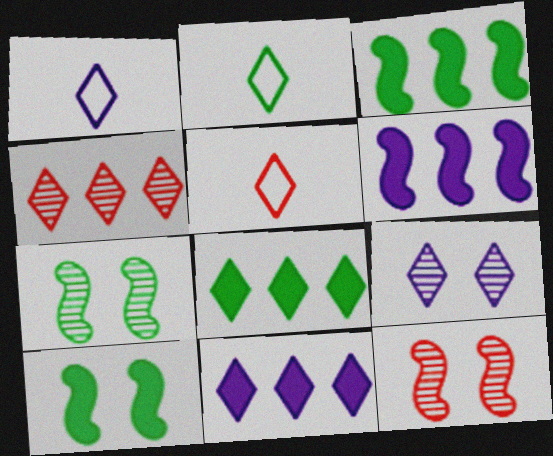[[1, 2, 5], 
[1, 9, 11], 
[5, 8, 9]]